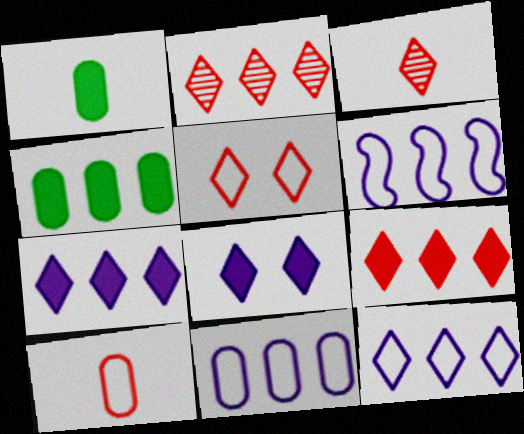[[2, 4, 6], 
[3, 5, 9], 
[6, 11, 12]]